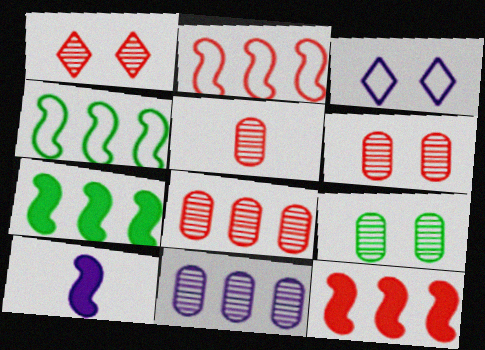[[3, 5, 7], 
[3, 10, 11], 
[5, 6, 8], 
[5, 9, 11]]